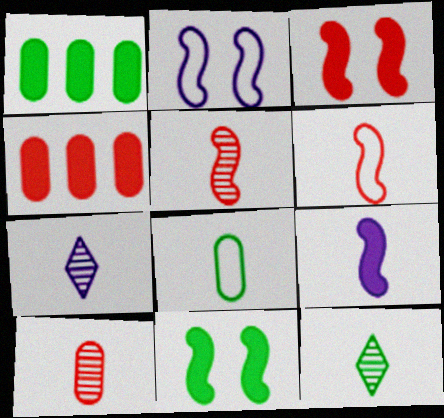[[2, 4, 12]]